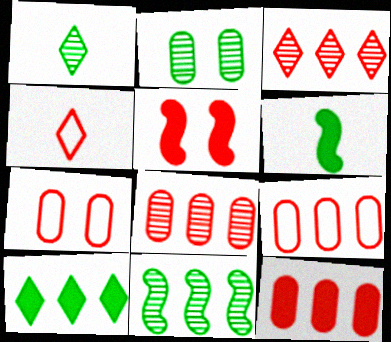[[1, 2, 11], 
[4, 5, 8], 
[8, 9, 12]]